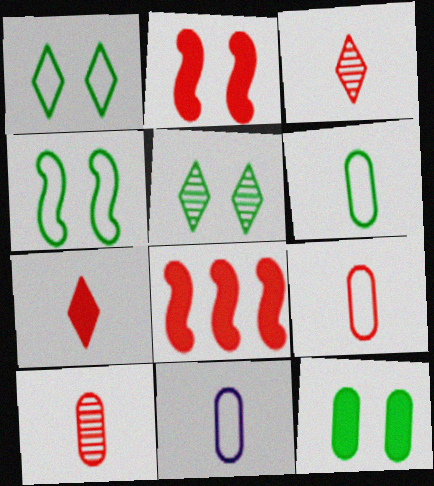[[4, 5, 12], 
[5, 8, 11], 
[6, 9, 11]]